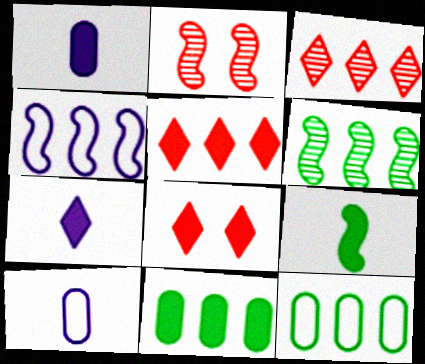[[2, 4, 9], 
[2, 7, 12], 
[3, 4, 11], 
[6, 8, 10]]